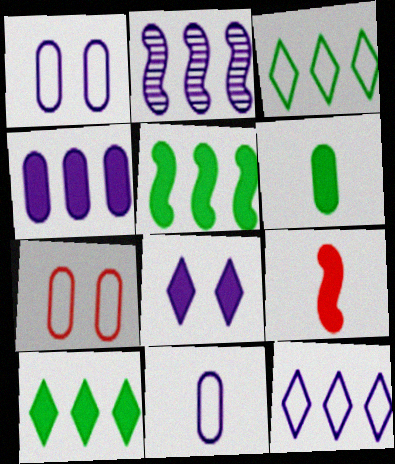[[2, 4, 12], 
[2, 8, 11]]